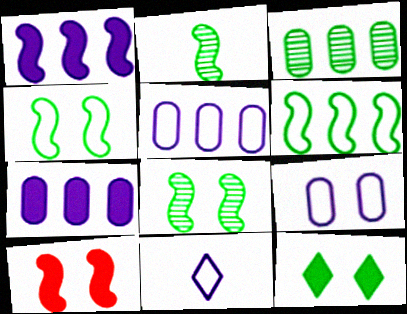[[3, 10, 11]]